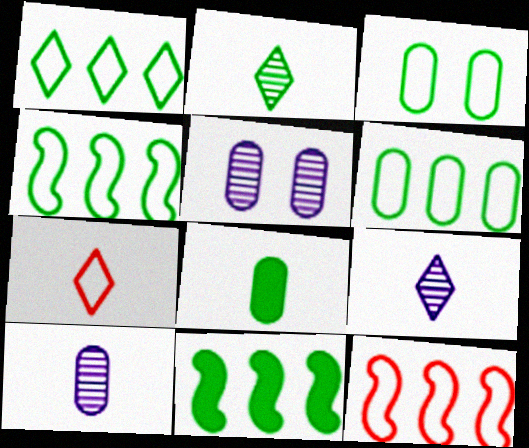[[1, 4, 6], 
[2, 3, 11], 
[5, 7, 11]]